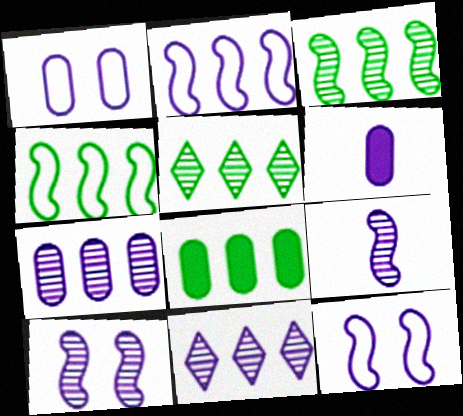[[1, 6, 7], 
[4, 5, 8], 
[6, 11, 12]]